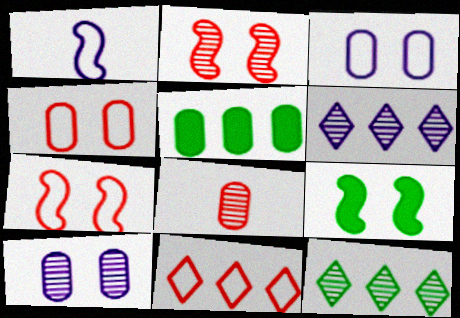[[3, 5, 8]]